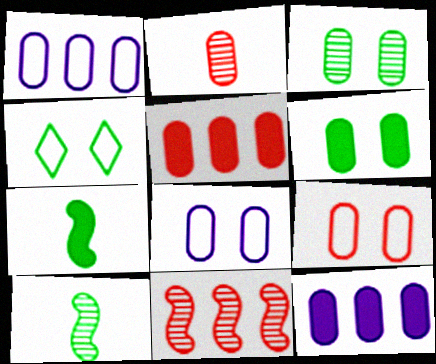[[1, 2, 6], 
[2, 5, 9]]